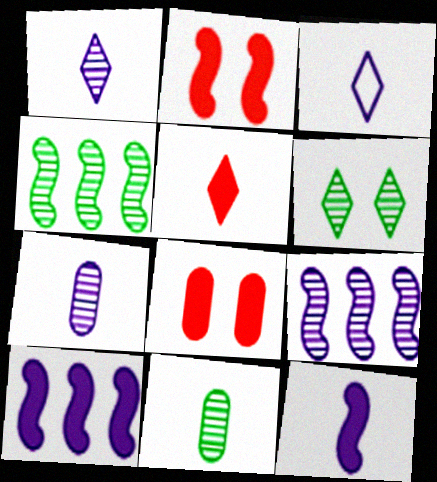[[3, 4, 8], 
[3, 7, 12], 
[4, 6, 11]]